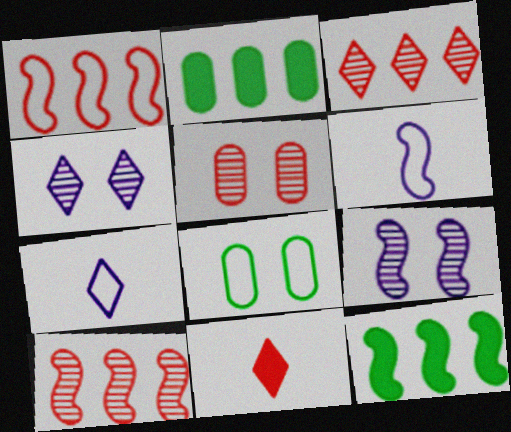[[1, 5, 11], 
[1, 7, 8], 
[5, 7, 12]]